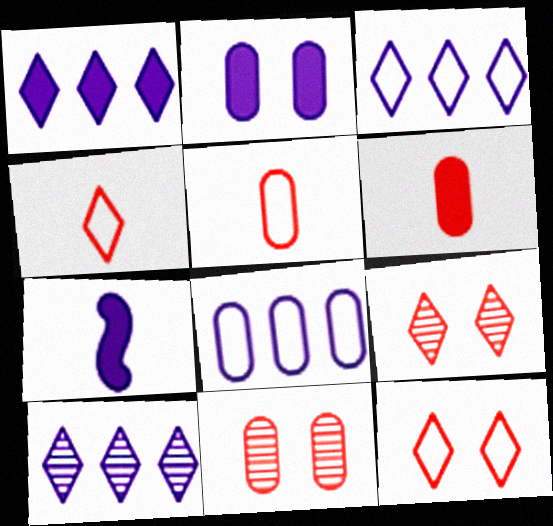[[1, 2, 7], 
[1, 3, 10]]